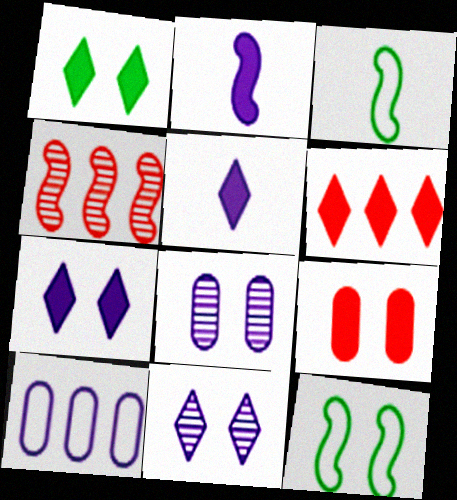[[1, 5, 6], 
[2, 4, 12], 
[2, 10, 11], 
[3, 6, 8], 
[9, 11, 12]]